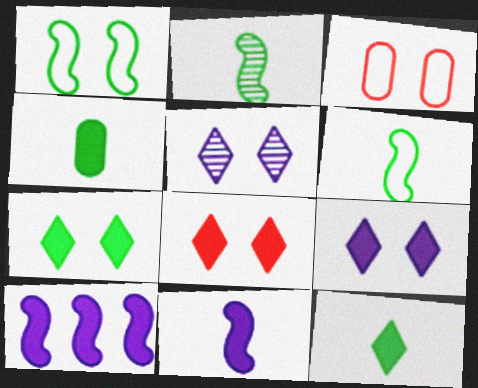[[4, 8, 10], 
[7, 8, 9]]